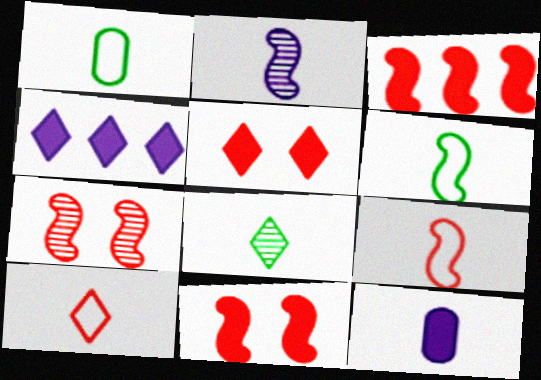[[1, 4, 7], 
[3, 7, 9], 
[8, 9, 12]]